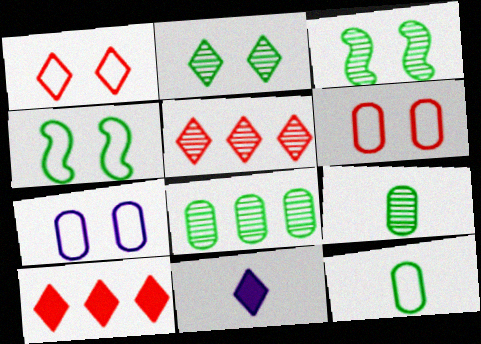[[1, 4, 7]]